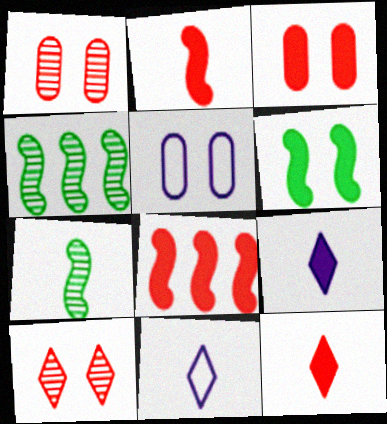[[3, 4, 11], 
[3, 8, 12], 
[4, 5, 12], 
[5, 6, 10]]